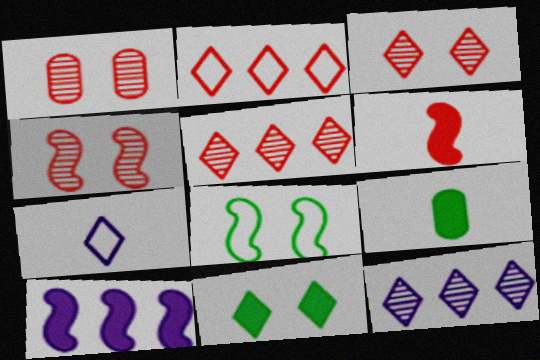[[1, 2, 6], 
[1, 3, 4], 
[5, 7, 11]]